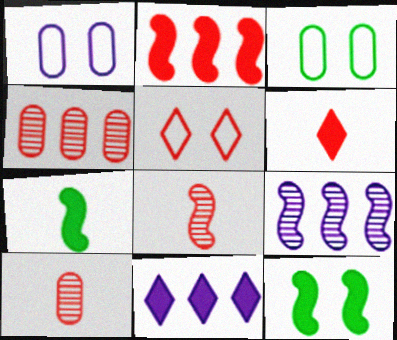[[2, 5, 10], 
[3, 6, 9], 
[3, 8, 11]]